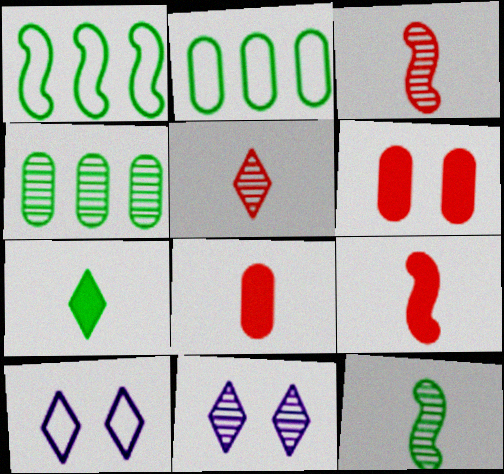[[1, 8, 11], 
[2, 9, 11], 
[3, 4, 11], 
[4, 9, 10]]